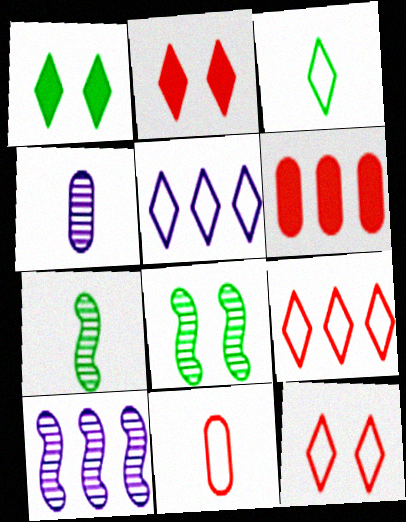[[1, 10, 11], 
[3, 5, 12]]